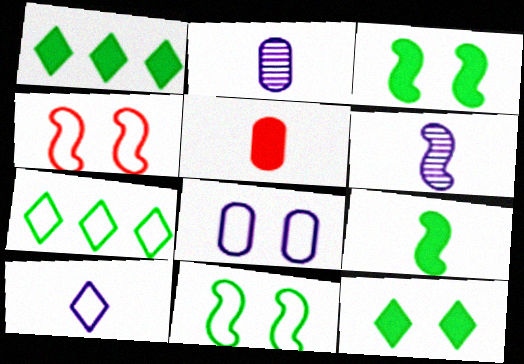[[1, 2, 4]]